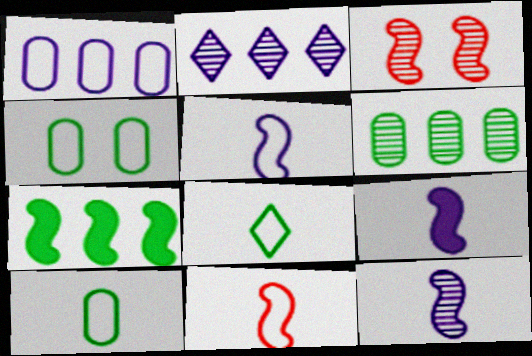[[3, 5, 7], 
[5, 9, 12]]